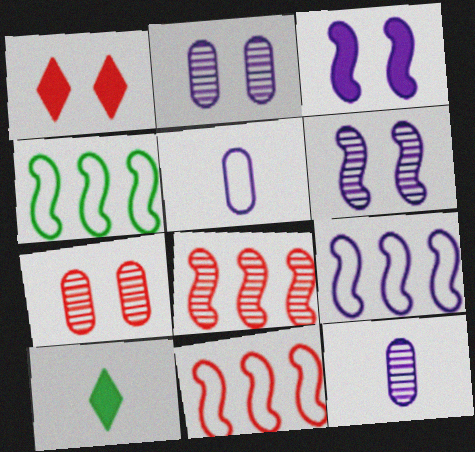[[1, 4, 12], 
[2, 10, 11], 
[4, 9, 11], 
[7, 9, 10]]